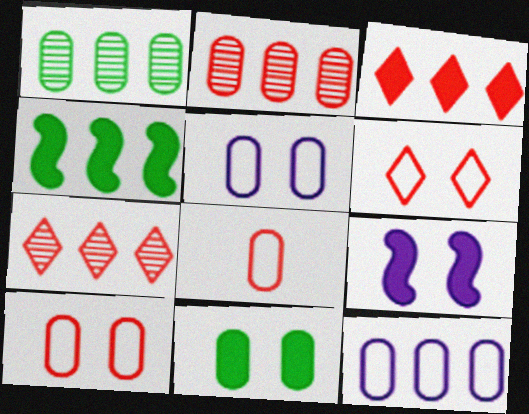[[4, 7, 12]]